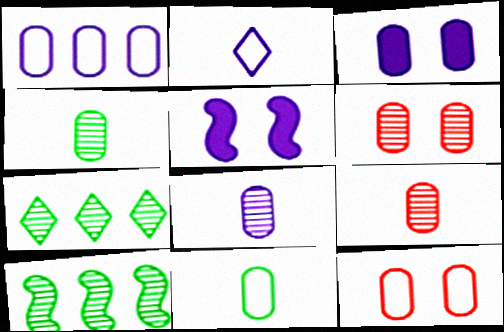[[1, 3, 8], 
[1, 11, 12], 
[4, 8, 9]]